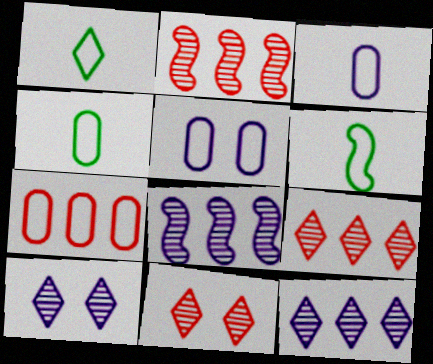[[1, 4, 6], 
[4, 5, 7]]